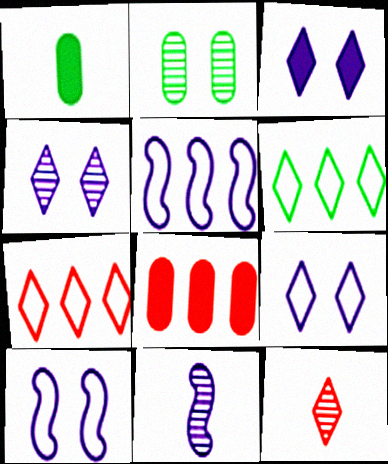[[3, 4, 9], 
[3, 6, 12]]